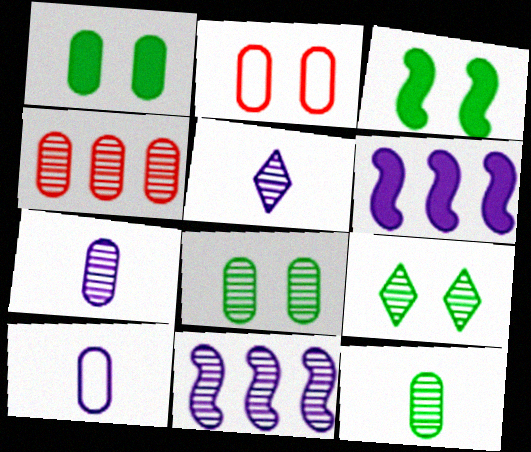[[1, 4, 10], 
[4, 7, 8]]